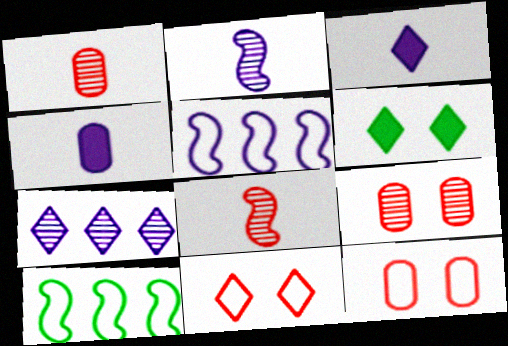[[1, 5, 6], 
[3, 9, 10]]